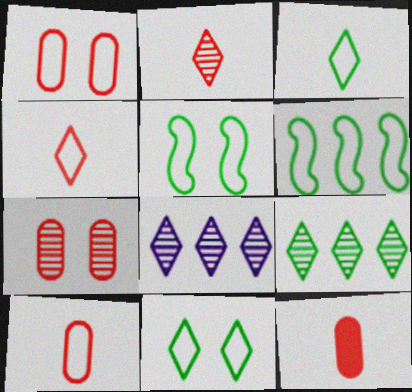[[5, 8, 12]]